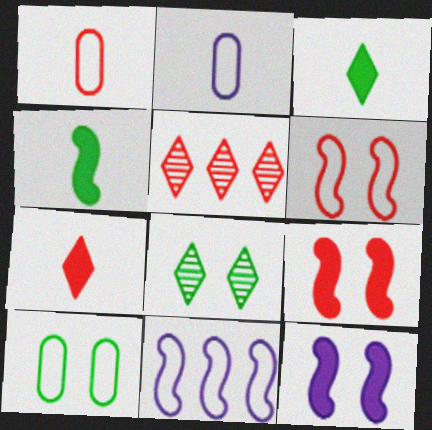[[1, 5, 9]]